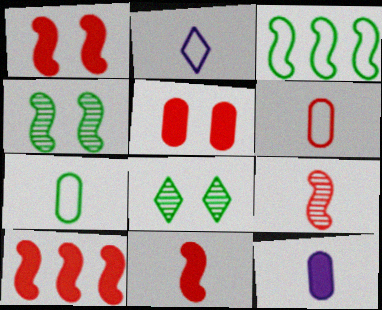[[1, 10, 11]]